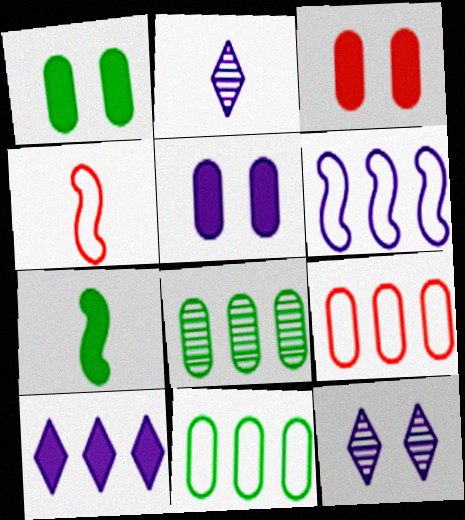[[1, 3, 5], 
[2, 5, 6], 
[3, 7, 10], 
[7, 9, 12]]